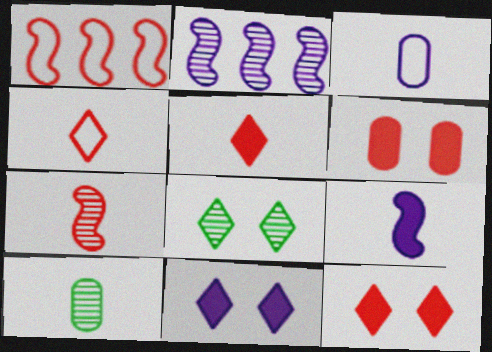[[1, 10, 11], 
[2, 3, 11], 
[4, 9, 10]]